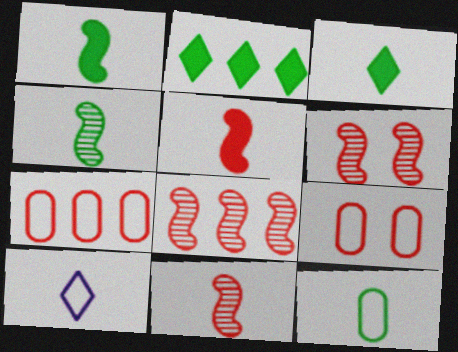[[3, 4, 12], 
[6, 8, 11]]